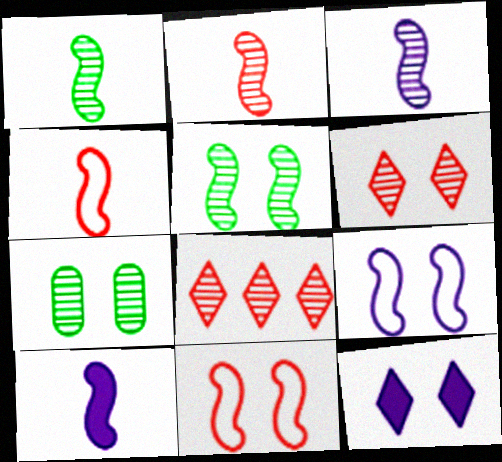[[1, 2, 3], 
[1, 4, 10], 
[3, 7, 8], 
[7, 11, 12]]